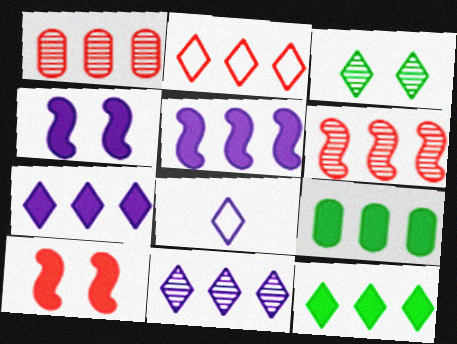[[2, 11, 12]]